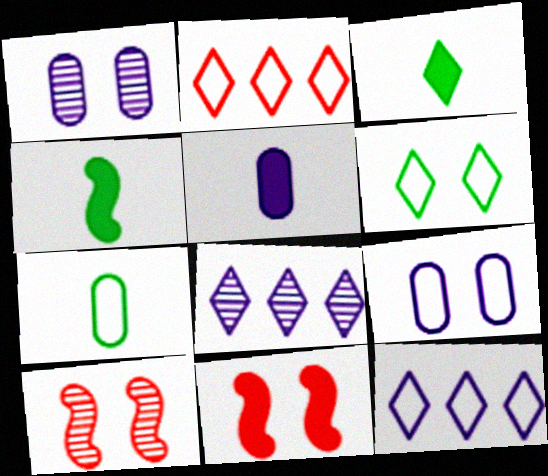[[1, 2, 4], 
[1, 6, 11], 
[7, 8, 11]]